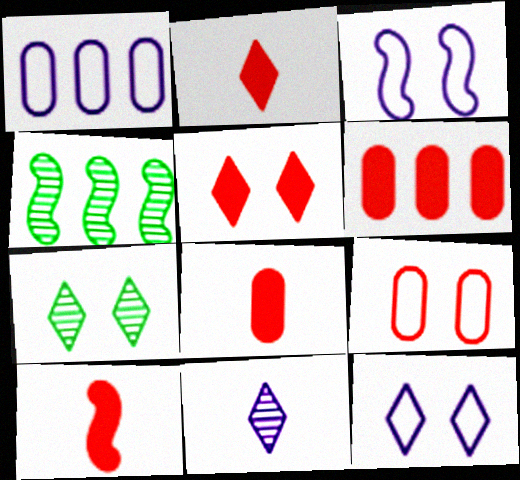[[1, 7, 10], 
[2, 8, 10], 
[3, 4, 10], 
[4, 8, 12], 
[5, 6, 10], 
[5, 7, 12]]